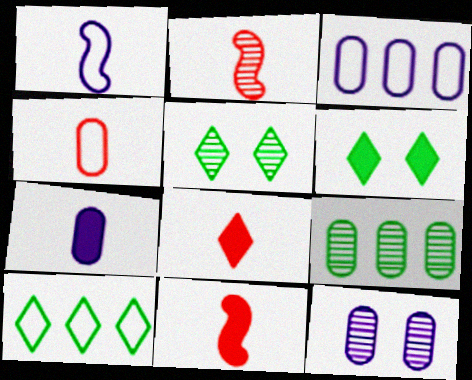[[2, 3, 6], 
[2, 4, 8], 
[3, 5, 11], 
[3, 7, 12], 
[10, 11, 12]]